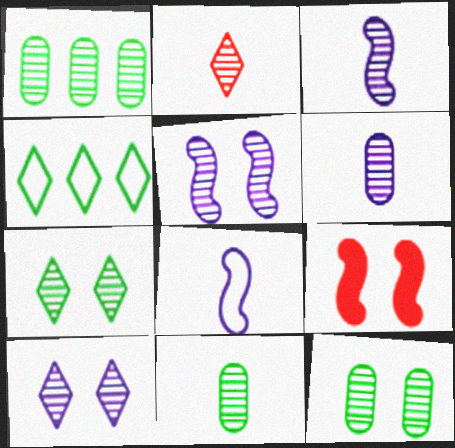[[1, 2, 5], 
[1, 11, 12], 
[2, 3, 11], 
[4, 6, 9]]